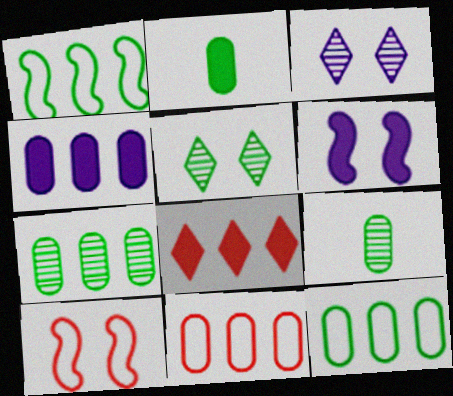[[1, 2, 5], 
[2, 6, 8], 
[4, 7, 11]]